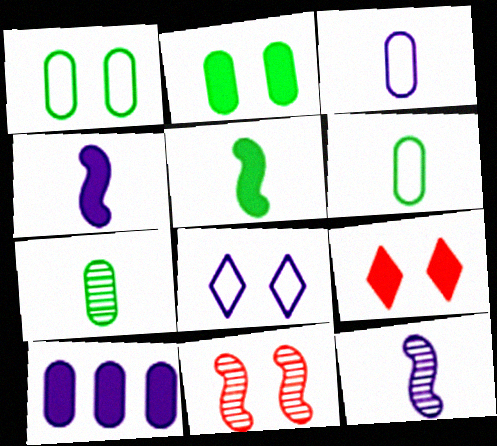[[2, 8, 11], 
[5, 9, 10], 
[8, 10, 12]]